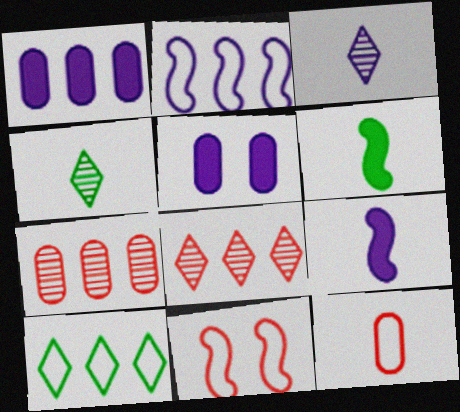[[1, 4, 11], 
[2, 3, 5], 
[3, 6, 12], 
[4, 9, 12]]